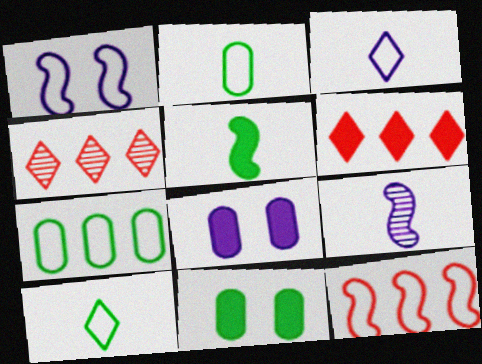[[5, 6, 8]]